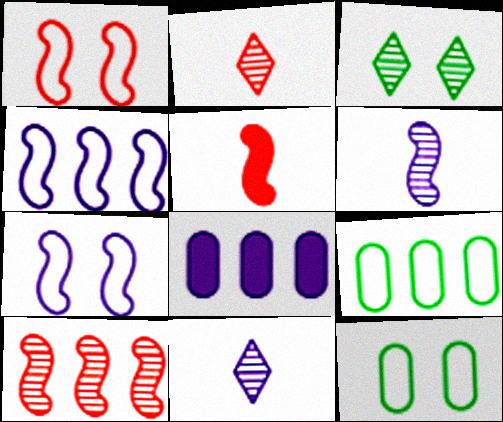[[1, 5, 10], 
[7, 8, 11]]